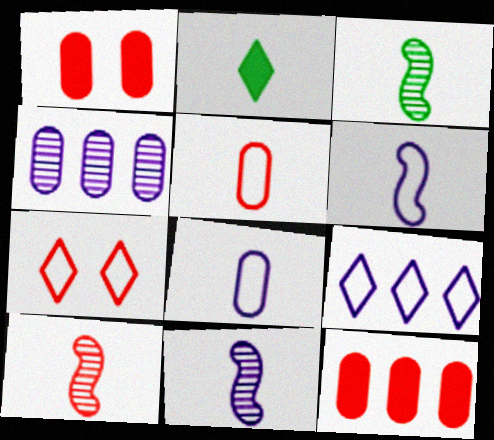[[1, 3, 9], 
[2, 5, 11], 
[2, 8, 10], 
[3, 10, 11], 
[7, 10, 12]]